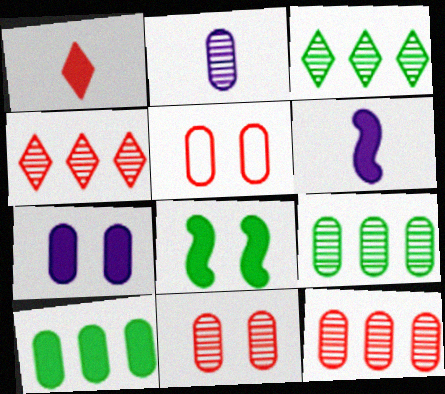[[2, 5, 10], 
[2, 9, 11], 
[3, 5, 6]]